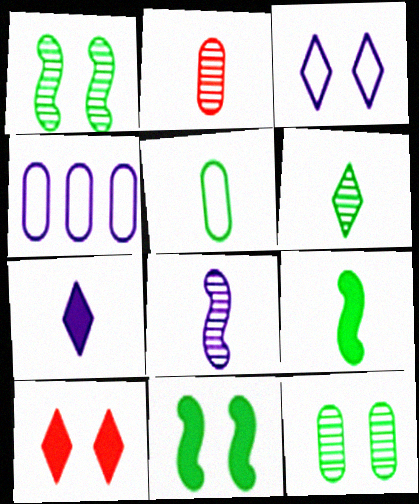[[2, 6, 8], 
[5, 6, 9]]